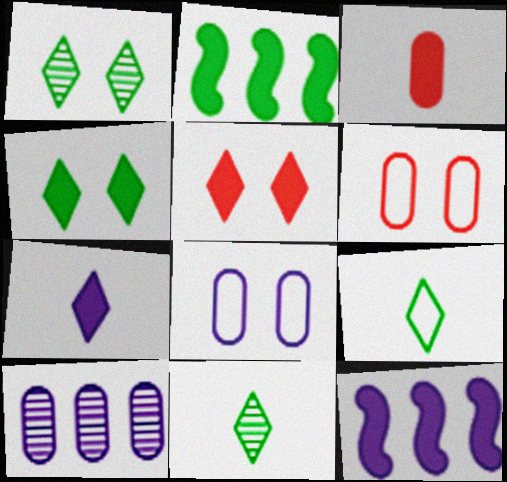[[3, 4, 12], 
[6, 11, 12]]